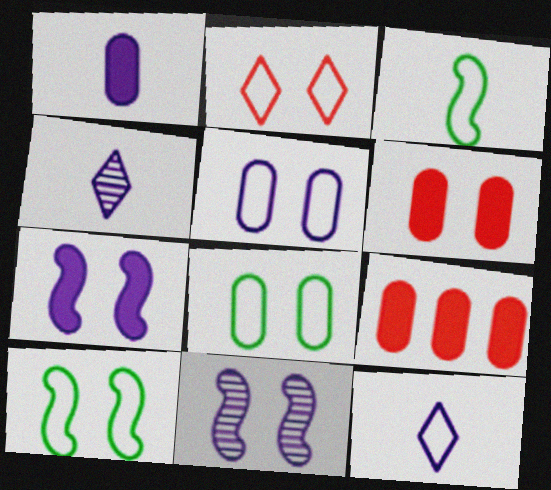[[2, 5, 10], 
[4, 9, 10]]